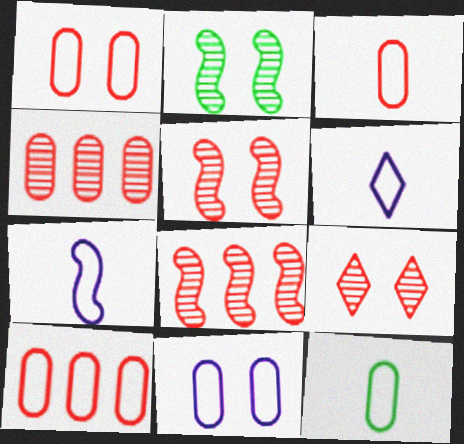[[1, 3, 10], 
[10, 11, 12]]